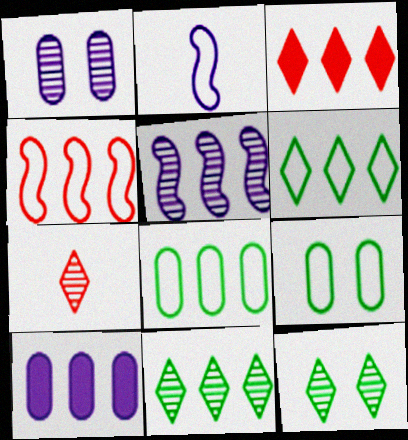[[3, 5, 8], 
[4, 10, 11]]